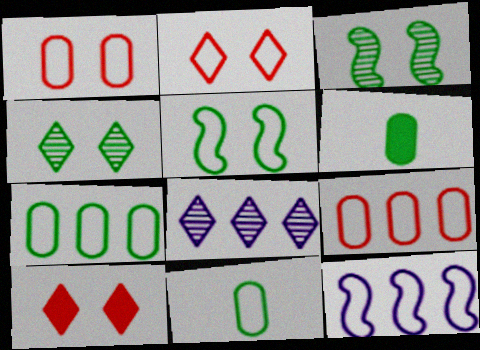[[2, 11, 12]]